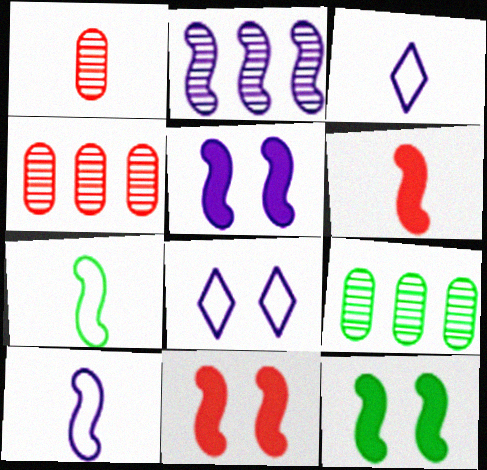[[2, 5, 10], 
[2, 7, 11], 
[3, 4, 12], 
[3, 9, 11], 
[5, 11, 12], 
[6, 8, 9]]